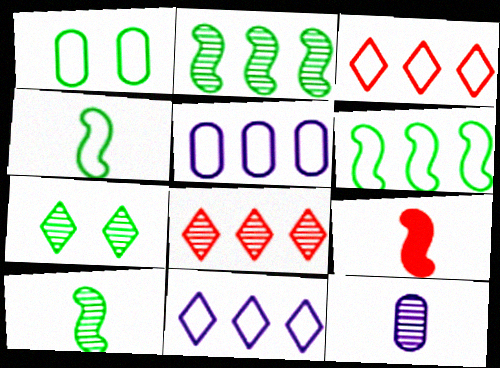[[3, 5, 6], 
[5, 7, 9]]